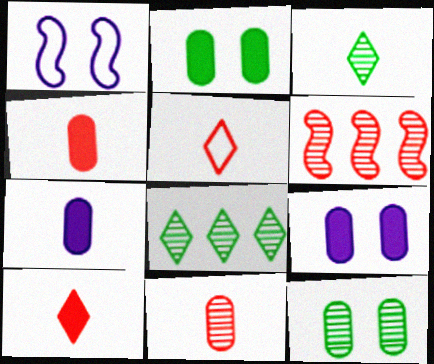[[1, 4, 8]]